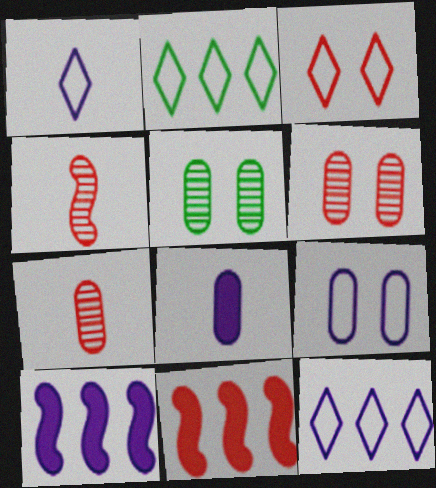[[1, 2, 3], 
[1, 5, 11], 
[3, 7, 11]]